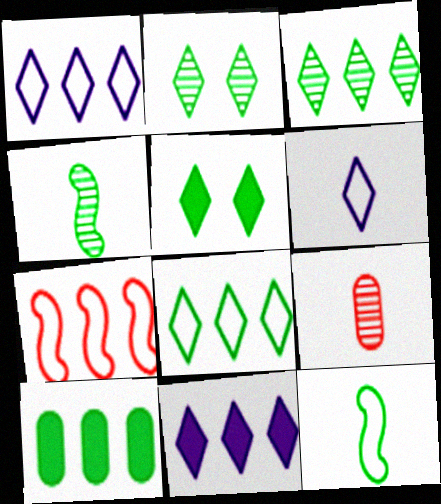[[2, 10, 12]]